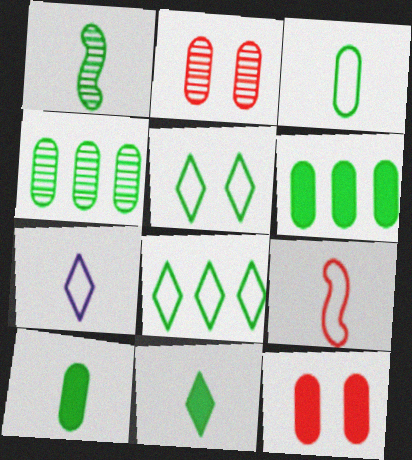[[1, 3, 11], 
[1, 5, 6], 
[3, 7, 9]]